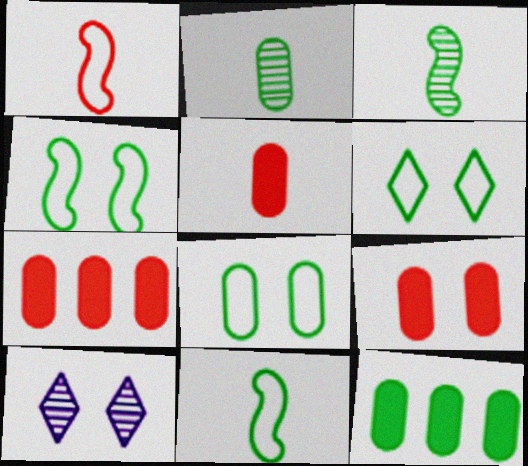[[1, 10, 12], 
[2, 8, 12], 
[3, 6, 12], 
[4, 6, 8], 
[4, 9, 10], 
[5, 7, 9], 
[7, 10, 11]]